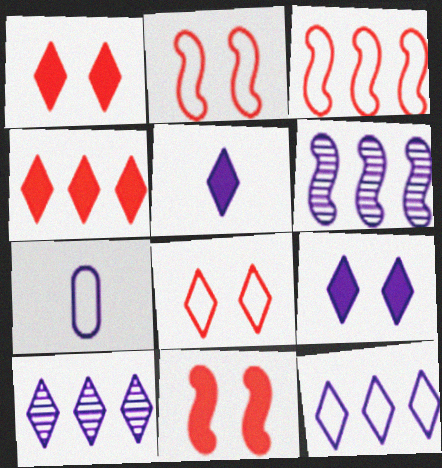[[6, 7, 9]]